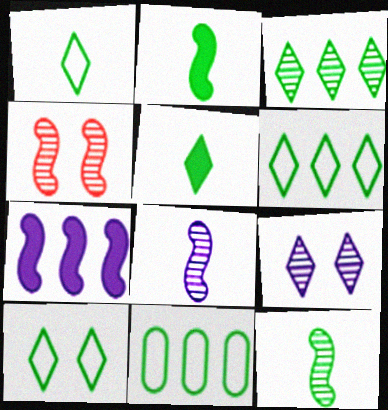[[1, 6, 10], 
[3, 5, 10]]